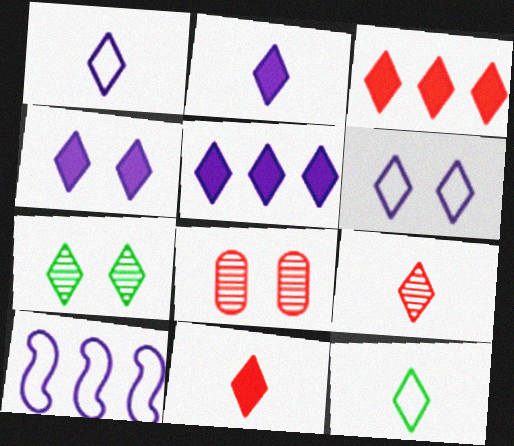[[1, 3, 7], 
[2, 4, 5], 
[2, 9, 12]]